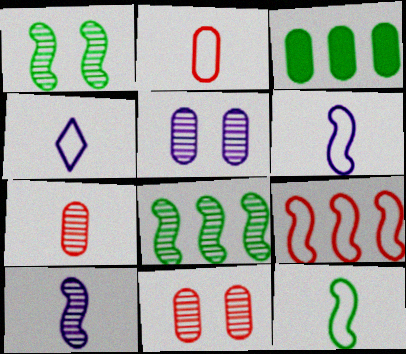[[2, 3, 5], 
[2, 4, 12]]